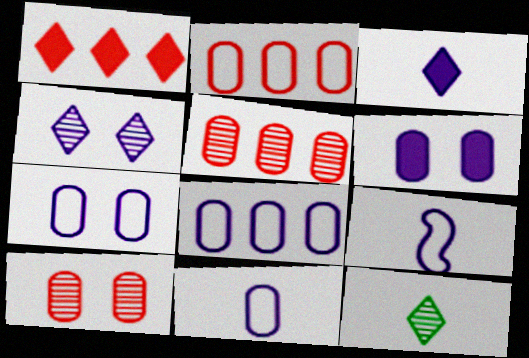[[7, 8, 11]]